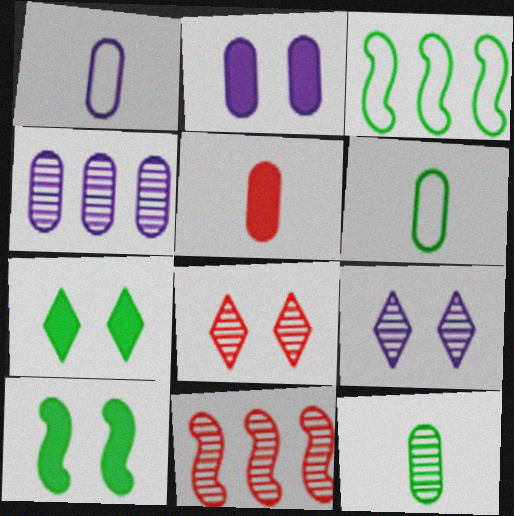[[1, 2, 4], 
[1, 5, 12], 
[1, 7, 11], 
[3, 5, 9], 
[3, 7, 12], 
[9, 11, 12]]